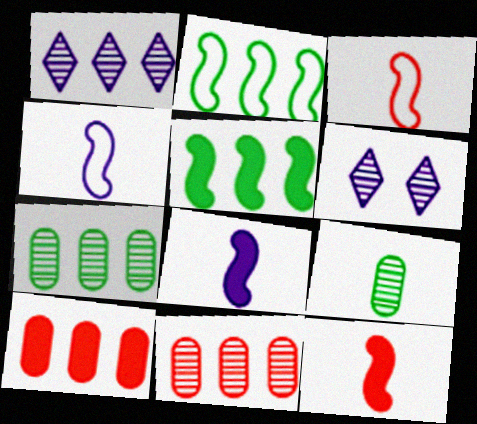[[1, 2, 10]]